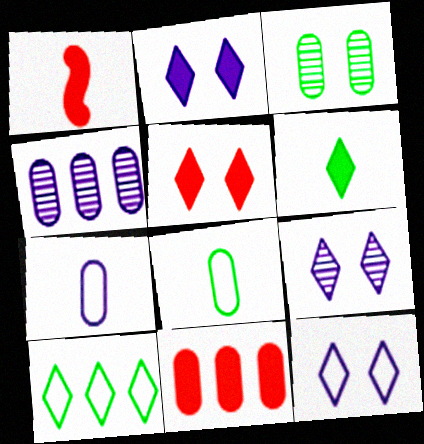[[1, 5, 11], 
[2, 9, 12], 
[3, 7, 11]]